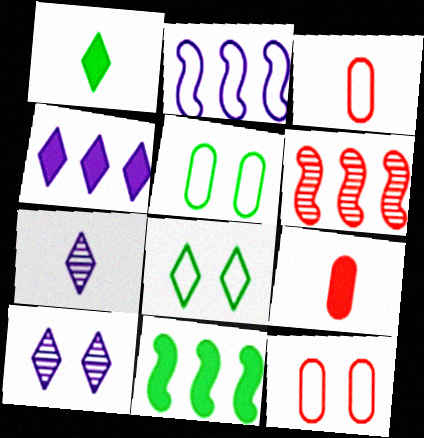[[2, 3, 8], 
[2, 6, 11], 
[3, 10, 11], 
[7, 11, 12]]